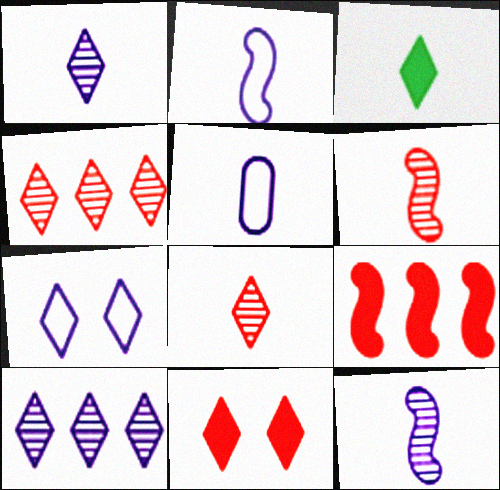[[3, 4, 7], 
[3, 5, 6]]